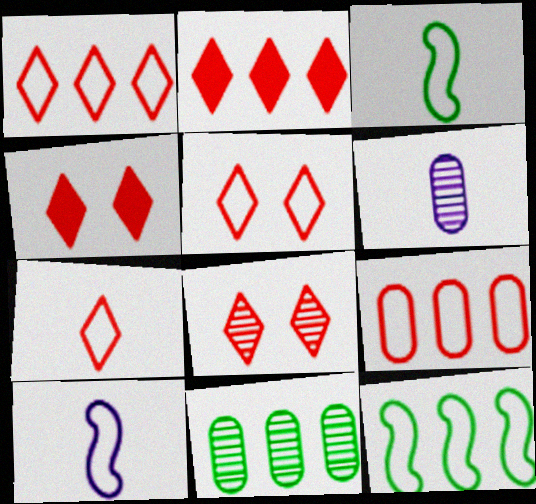[[1, 5, 7], 
[2, 7, 8], 
[4, 5, 8], 
[4, 6, 12], 
[4, 10, 11]]